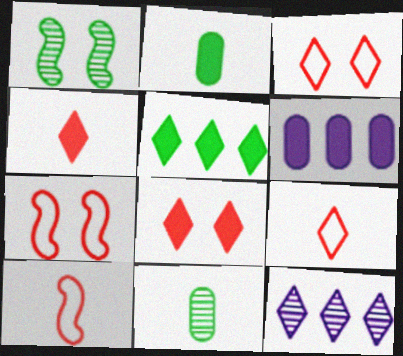[[1, 6, 9], 
[2, 7, 12]]